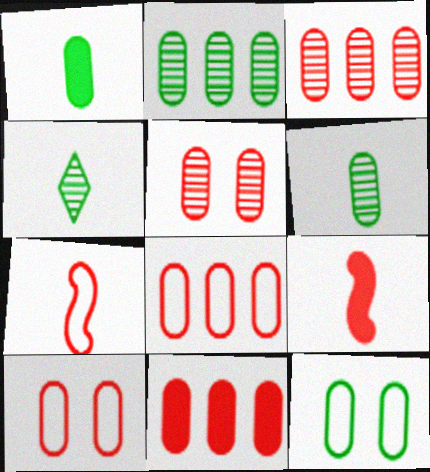[[1, 2, 12], 
[3, 8, 11]]